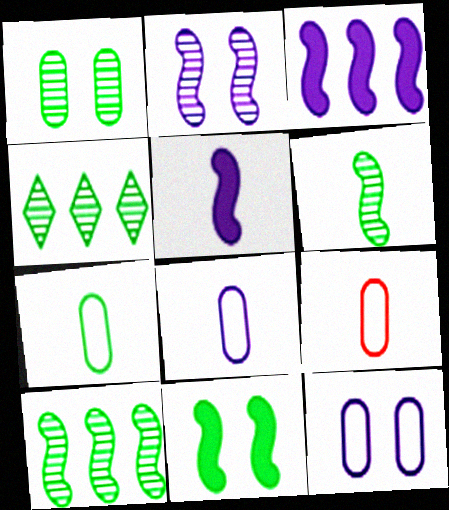[[1, 4, 6], 
[4, 7, 11], 
[7, 8, 9]]